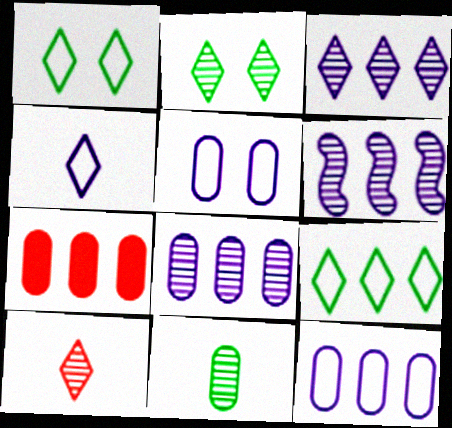[[2, 3, 10], 
[3, 6, 8], 
[5, 7, 11], 
[6, 7, 9]]